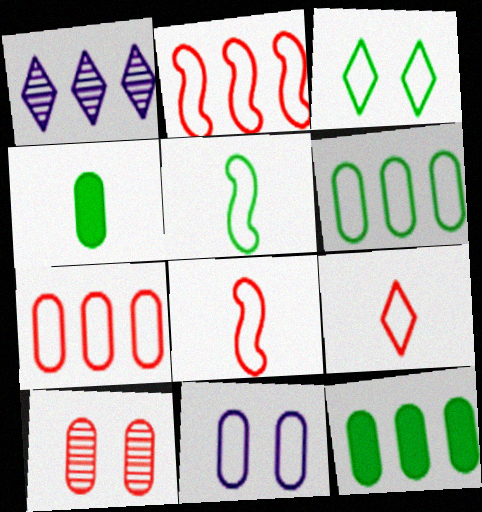[[1, 2, 12], 
[3, 5, 6]]